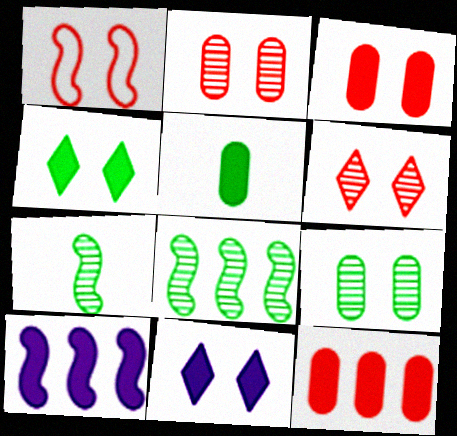[[1, 3, 6], 
[1, 7, 10], 
[1, 9, 11]]